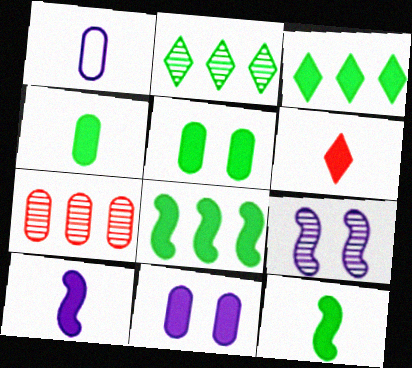[[1, 5, 7], 
[3, 5, 12], 
[4, 6, 10], 
[6, 8, 11]]